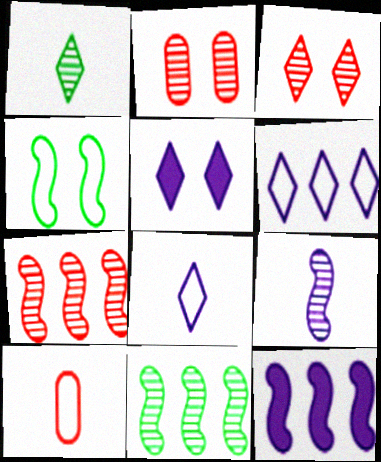[[2, 4, 5], 
[4, 6, 10], 
[5, 10, 11]]